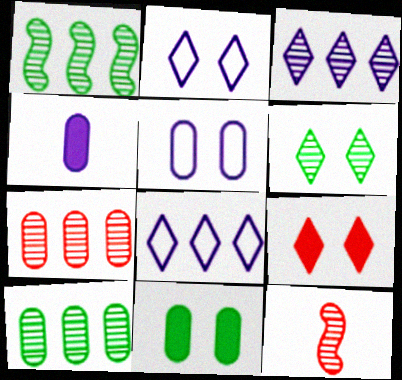[[1, 3, 7], 
[2, 6, 9], 
[8, 11, 12]]